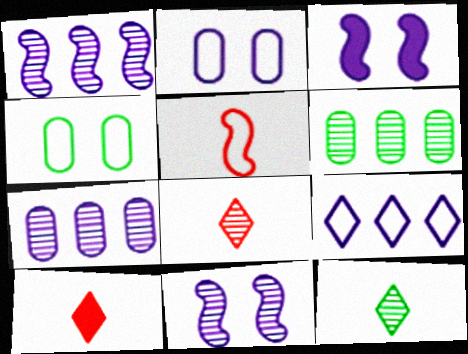[[1, 4, 10], 
[4, 5, 9], 
[6, 8, 11]]